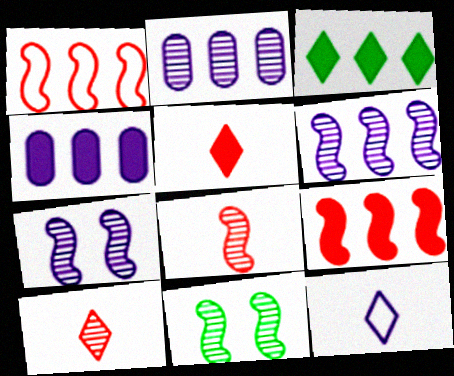[[1, 2, 3], 
[2, 10, 11], 
[3, 4, 9], 
[4, 7, 12], 
[6, 8, 11]]